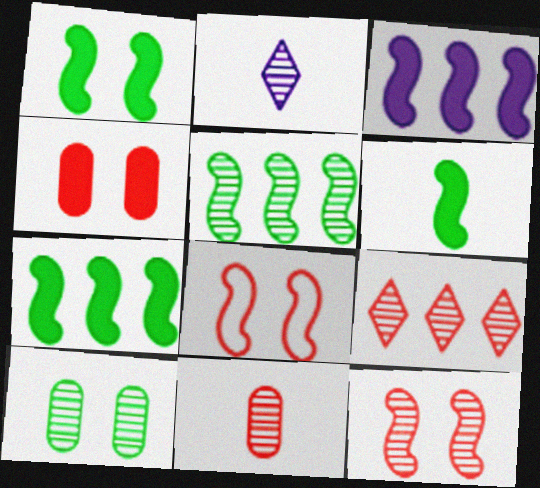[[1, 6, 7], 
[9, 11, 12]]